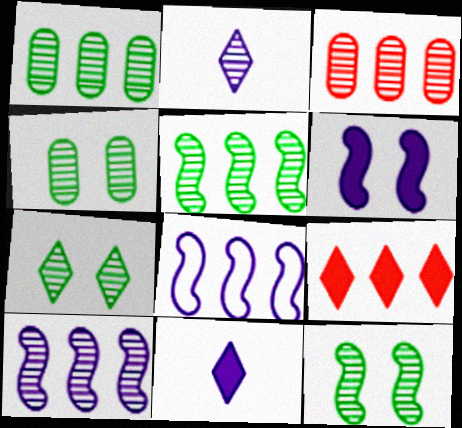[[1, 8, 9], 
[2, 3, 12], 
[4, 7, 12]]